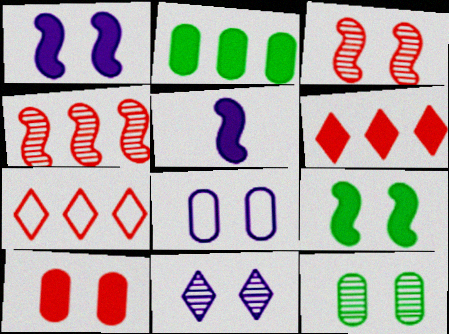[[1, 8, 11], 
[3, 11, 12], 
[5, 7, 12], 
[8, 10, 12]]